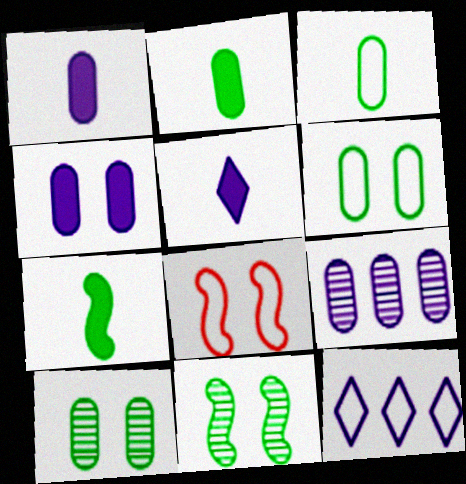[[3, 8, 12]]